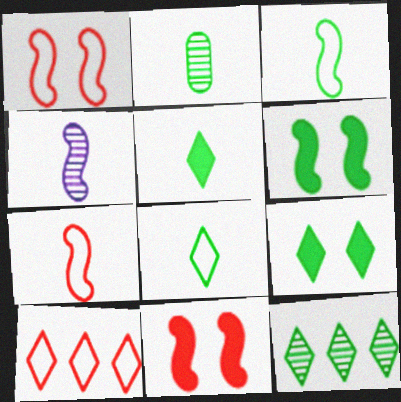[[2, 3, 5], 
[8, 9, 12]]